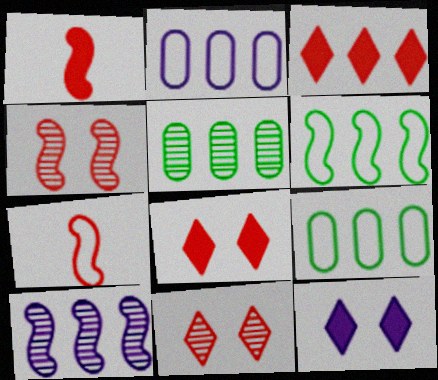[[3, 9, 10], 
[5, 7, 12]]